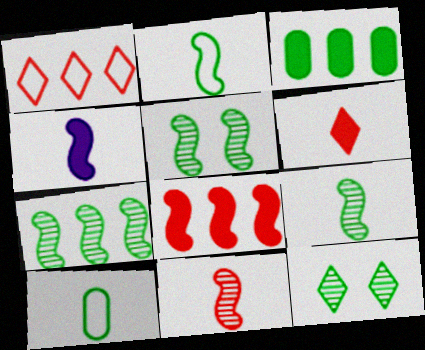[[2, 3, 12], 
[2, 4, 11], 
[5, 7, 9]]